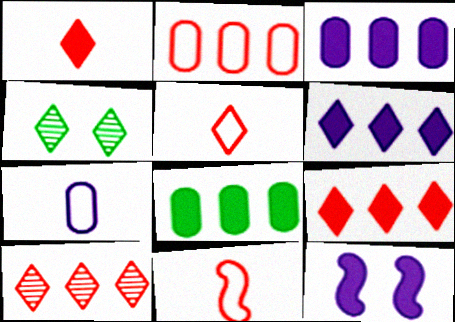[[1, 8, 12], 
[3, 4, 11], 
[4, 5, 6]]